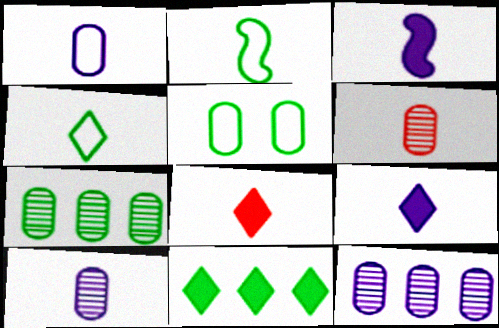[[2, 6, 9], 
[2, 8, 10], 
[3, 4, 6]]